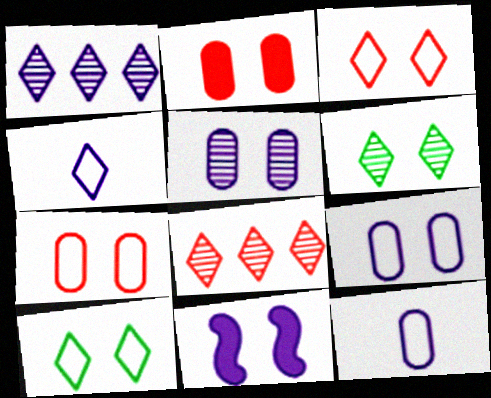[[1, 11, 12], 
[6, 7, 11]]